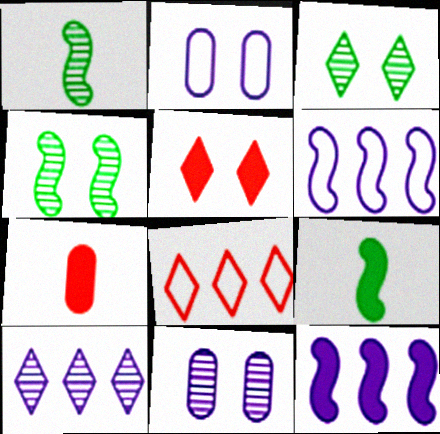[[2, 4, 5], 
[3, 6, 7], 
[8, 9, 11]]